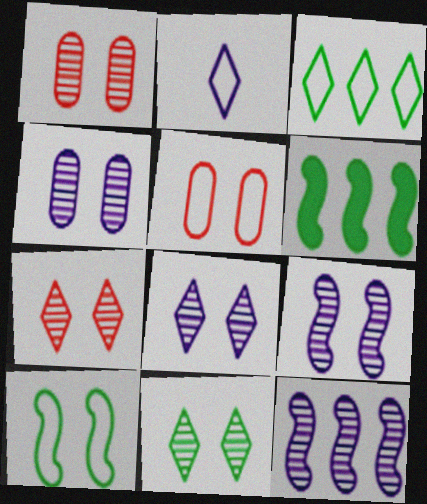[[1, 2, 6], 
[1, 9, 11], 
[4, 8, 9], 
[7, 8, 11]]